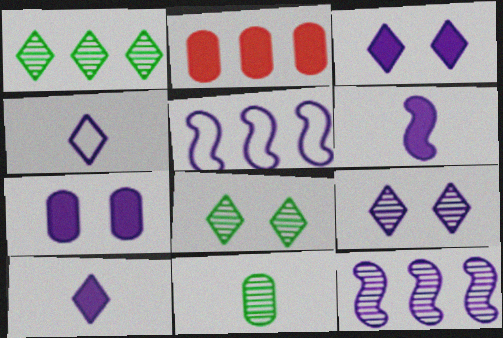[[1, 2, 5], 
[4, 7, 12]]